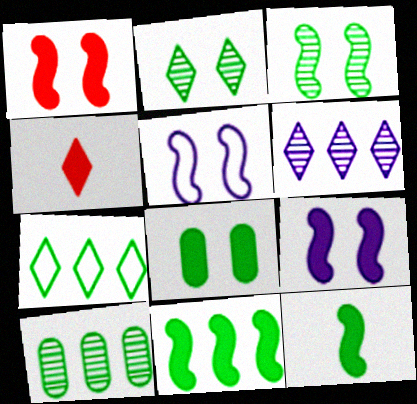[[1, 3, 5], 
[4, 5, 10], 
[7, 10, 11]]